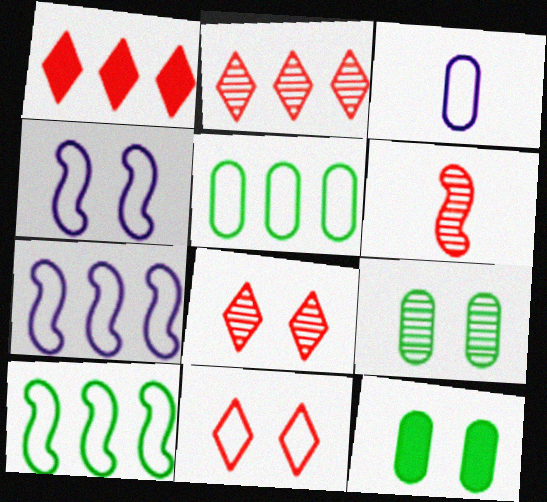[[3, 10, 11], 
[4, 8, 12]]